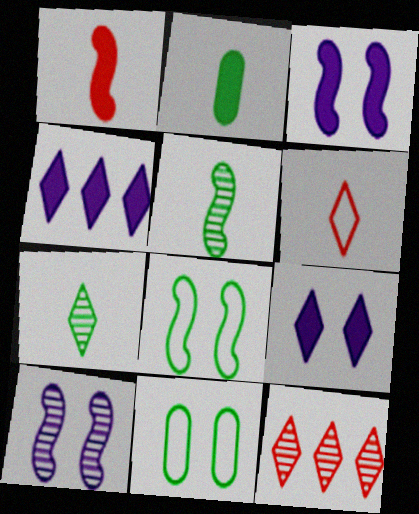[]